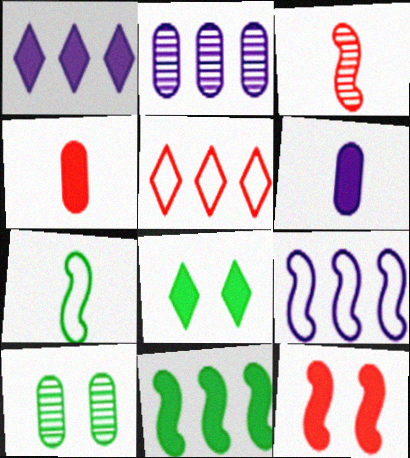[[1, 2, 9], 
[2, 5, 11]]